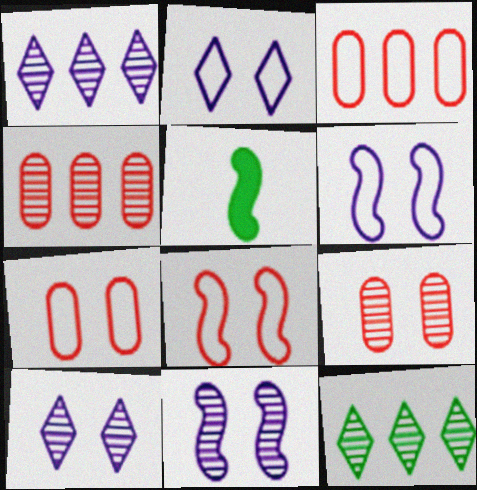[[1, 5, 7], 
[2, 4, 5], 
[3, 5, 10]]